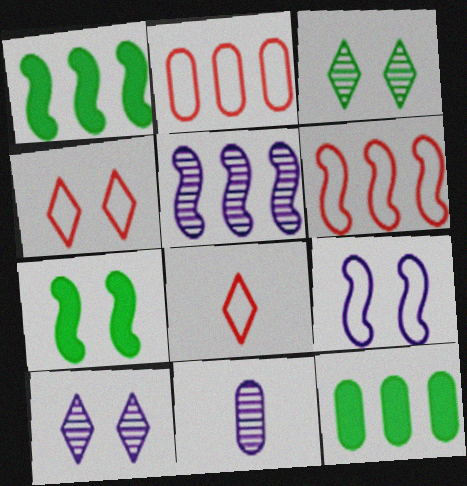[[1, 4, 11], 
[1, 5, 6], 
[5, 10, 11]]